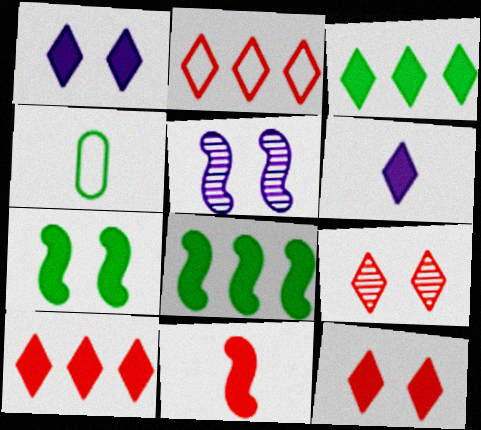[[3, 6, 12], 
[4, 5, 10]]